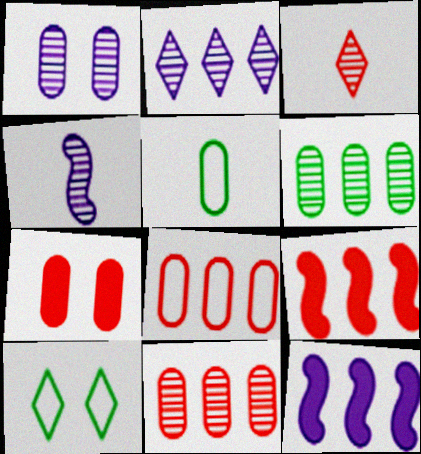[[1, 2, 4]]